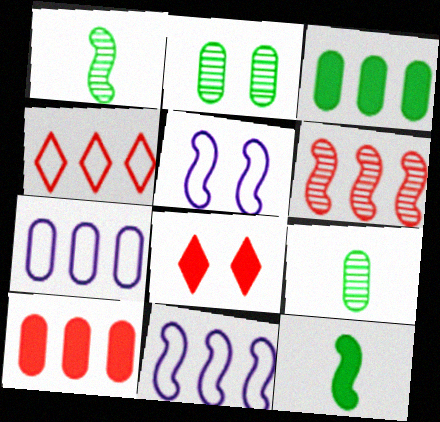[[1, 7, 8], 
[2, 5, 8], 
[4, 6, 10], 
[5, 6, 12], 
[8, 9, 11]]